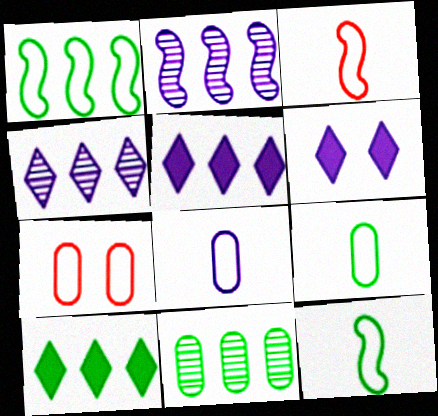[[1, 10, 11], 
[2, 6, 8], 
[3, 6, 11]]